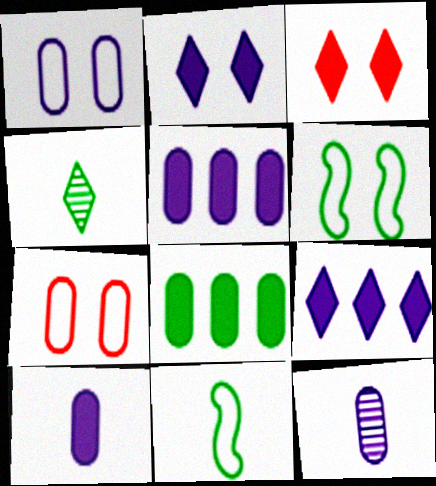[[1, 5, 12], 
[4, 6, 8], 
[7, 8, 12]]